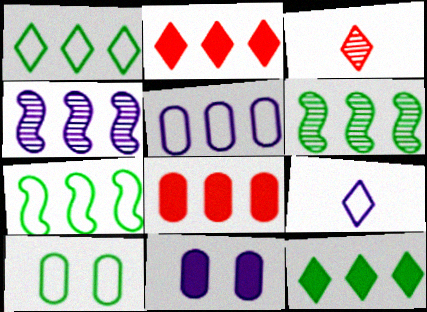[[1, 4, 8], 
[2, 5, 6], 
[3, 7, 11], 
[4, 9, 11]]